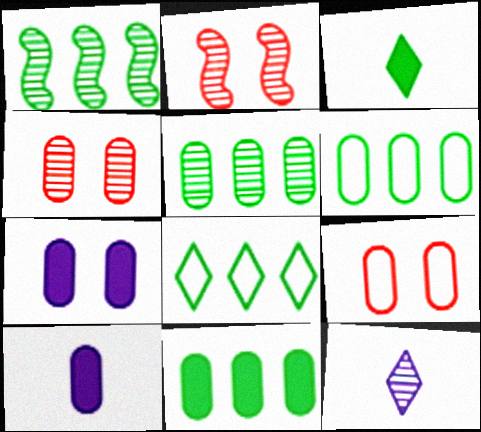[[1, 4, 12], 
[1, 8, 11], 
[2, 5, 12], 
[2, 8, 10], 
[4, 6, 10], 
[5, 6, 11], 
[5, 9, 10]]